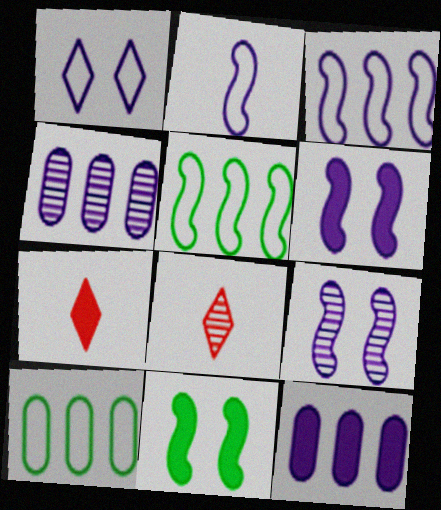[[6, 8, 10], 
[7, 9, 10], 
[7, 11, 12]]